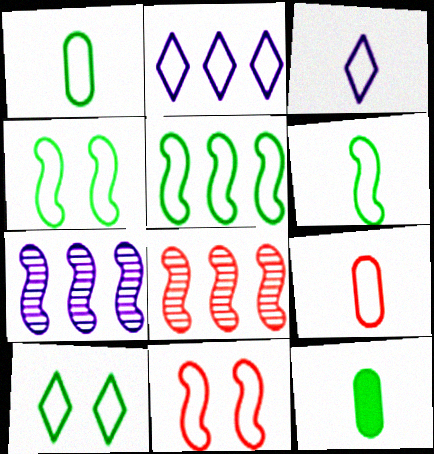[[1, 2, 11], 
[1, 5, 10], 
[2, 4, 9], 
[3, 6, 9], 
[4, 5, 6]]